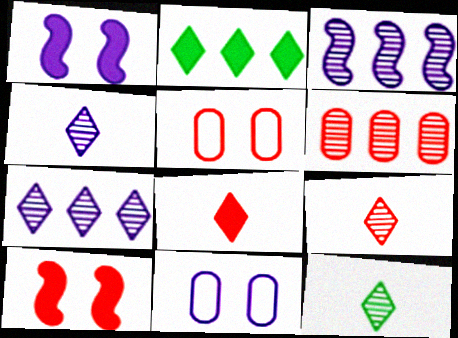[[4, 9, 12]]